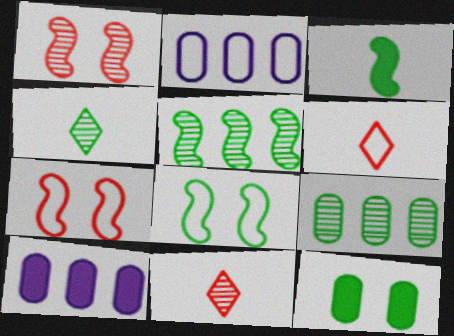[[2, 6, 8], 
[3, 5, 8], 
[4, 7, 10], 
[8, 10, 11]]